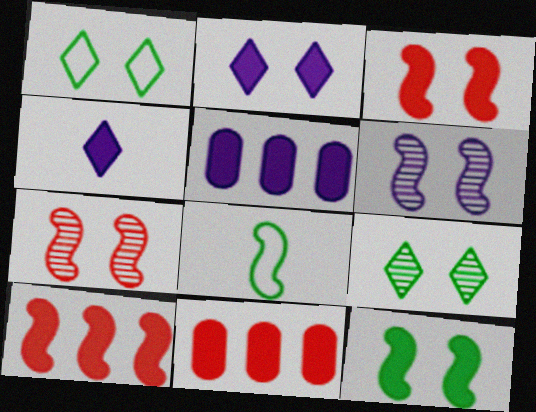[[4, 11, 12], 
[6, 8, 10]]